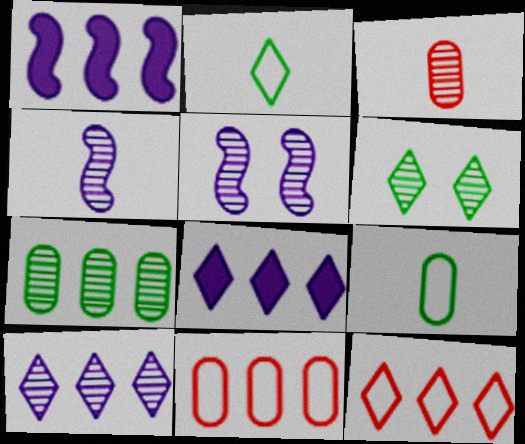[[1, 7, 12]]